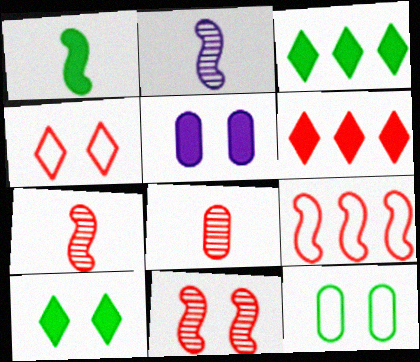[[1, 5, 6], 
[2, 6, 12]]